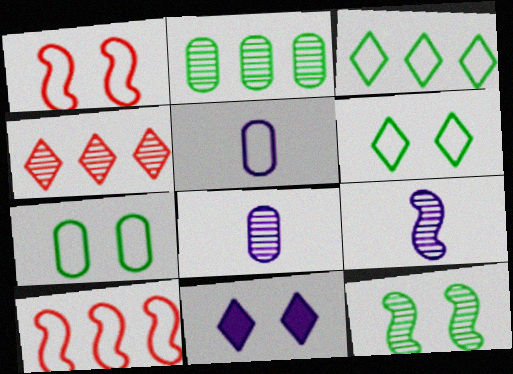[[1, 3, 5], 
[4, 8, 12], 
[5, 6, 10]]